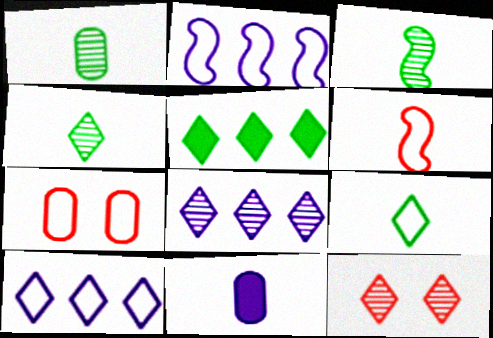[[1, 3, 4], 
[2, 7, 9], 
[4, 6, 11], 
[4, 8, 12]]